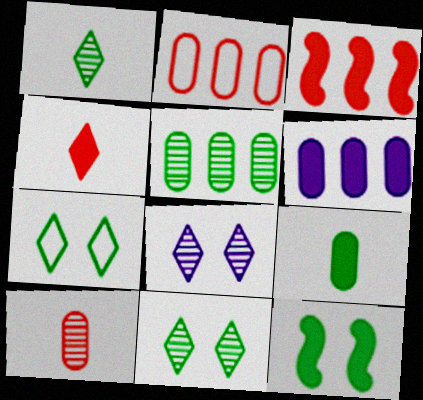[[2, 5, 6], 
[4, 6, 12]]